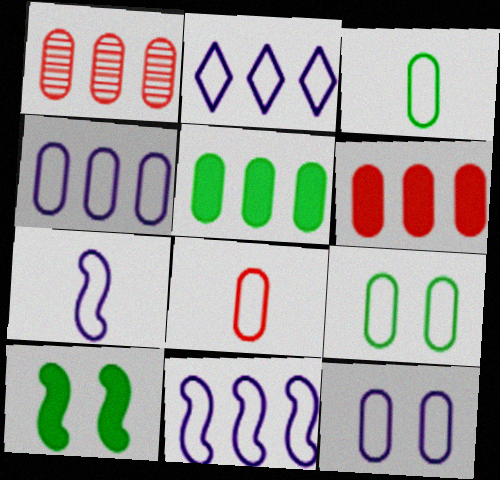[[1, 4, 5], 
[2, 4, 11], 
[2, 7, 12], 
[4, 8, 9]]